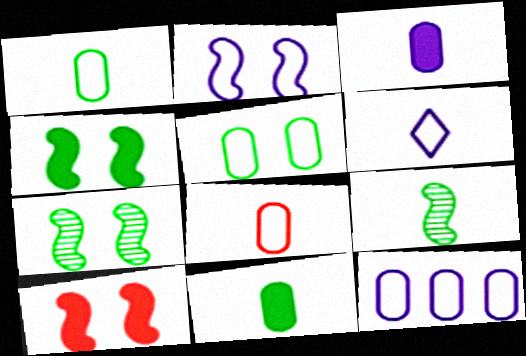[[2, 6, 12], 
[2, 7, 10], 
[5, 8, 12]]